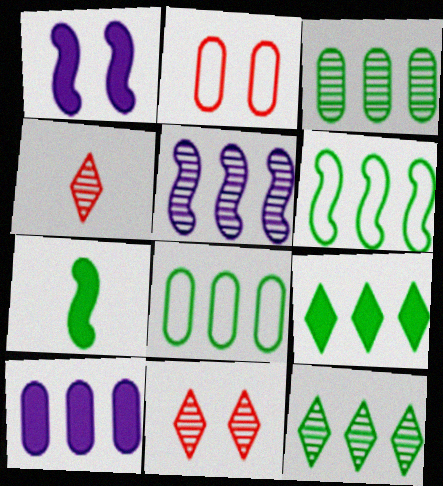[[1, 4, 8], 
[3, 6, 9]]